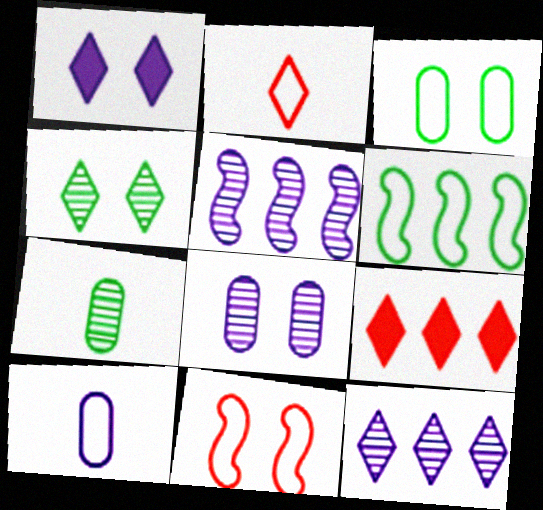[[1, 5, 10]]